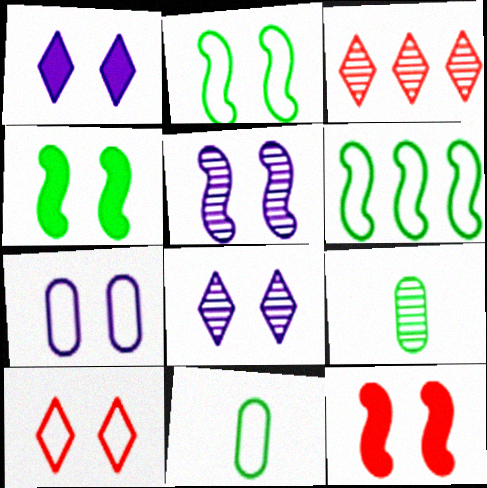[[1, 5, 7], 
[2, 5, 12], 
[2, 7, 10], 
[3, 5, 9]]